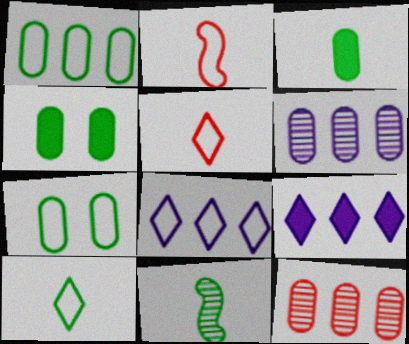[[2, 7, 8], 
[3, 10, 11]]